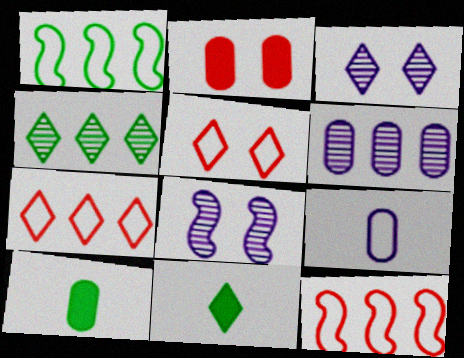[[1, 5, 9], 
[3, 7, 11], 
[3, 10, 12], 
[7, 8, 10]]